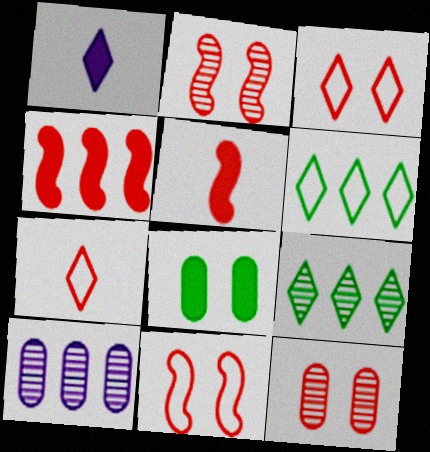[[1, 3, 9], 
[1, 4, 8], 
[4, 6, 10], 
[4, 7, 12]]